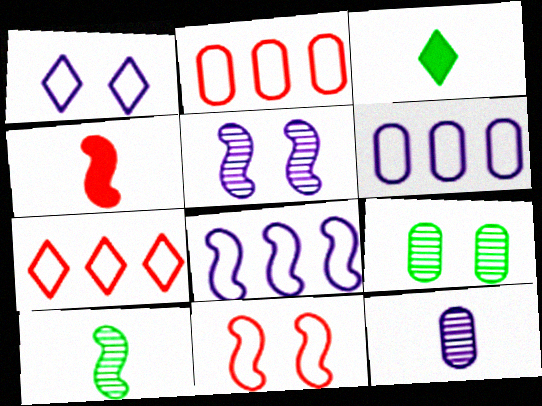[[2, 3, 5]]